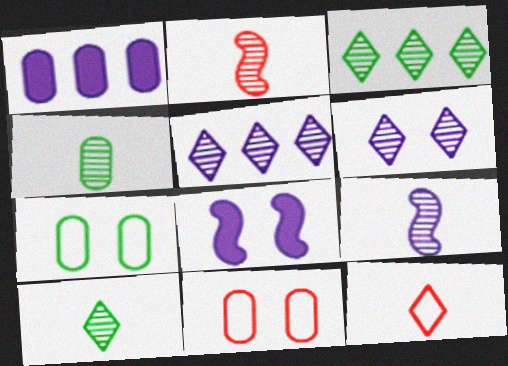[[1, 4, 11]]